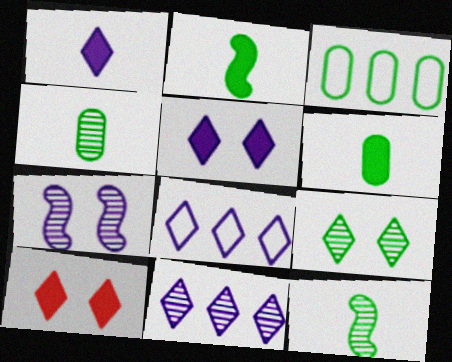[[2, 3, 9]]